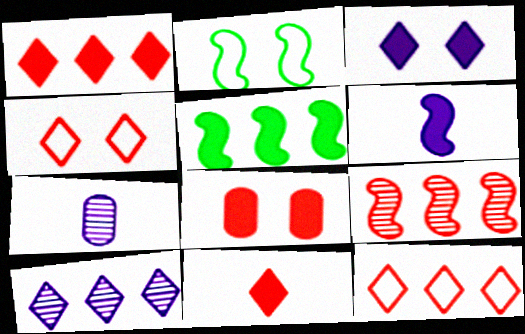[[1, 2, 7], 
[2, 6, 9], 
[4, 5, 7]]